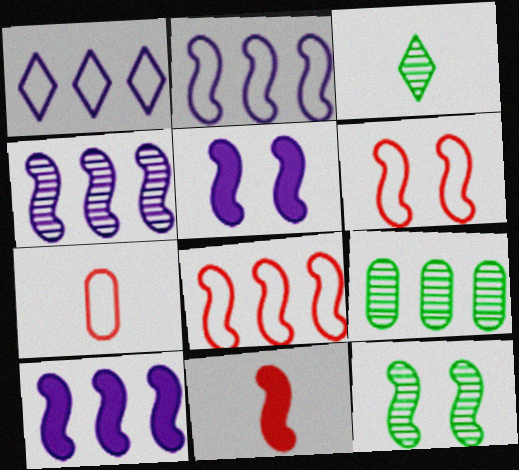[[2, 4, 10], 
[2, 11, 12], 
[3, 9, 12], 
[5, 6, 12]]